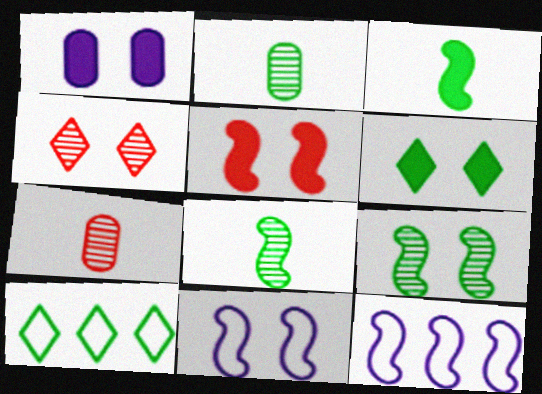[[1, 5, 6], 
[5, 8, 12], 
[5, 9, 11], 
[6, 7, 12]]